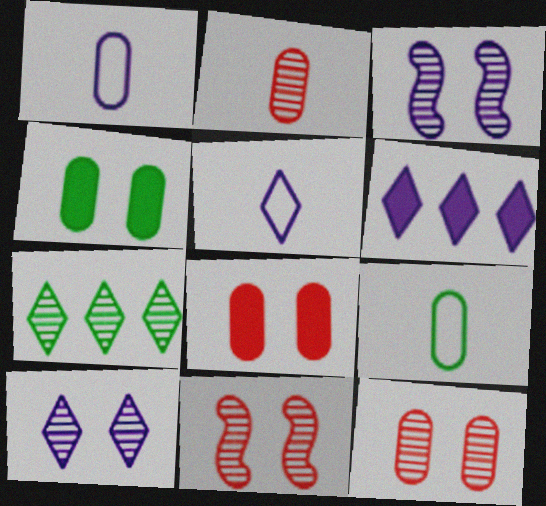[[1, 3, 6], 
[2, 3, 7], 
[5, 6, 10], 
[6, 9, 11]]